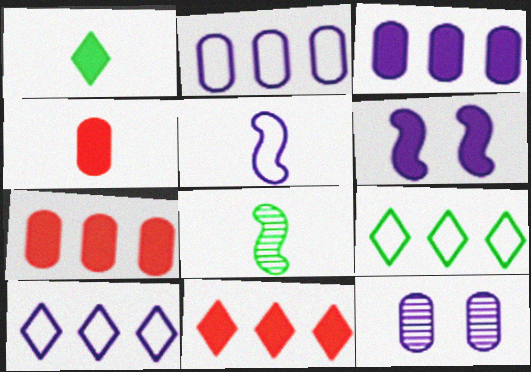[[1, 6, 7]]